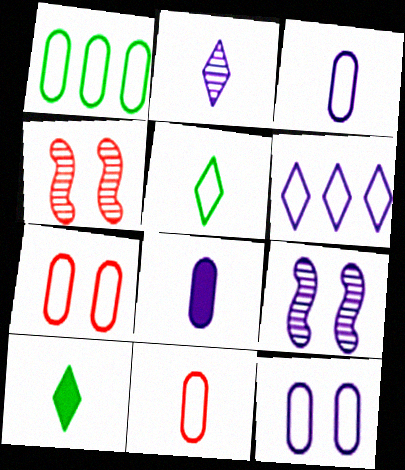[[1, 3, 7], 
[1, 11, 12], 
[6, 8, 9]]